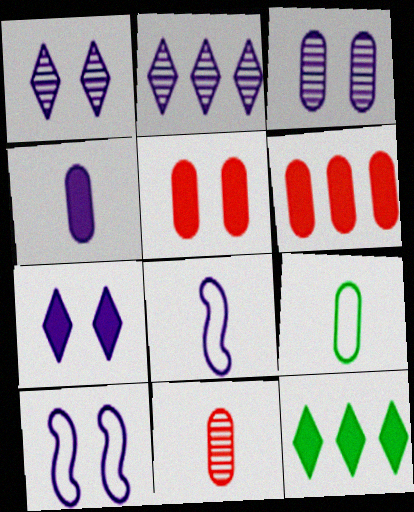[[2, 4, 10], 
[3, 6, 9], 
[3, 7, 10], 
[4, 9, 11], 
[10, 11, 12]]